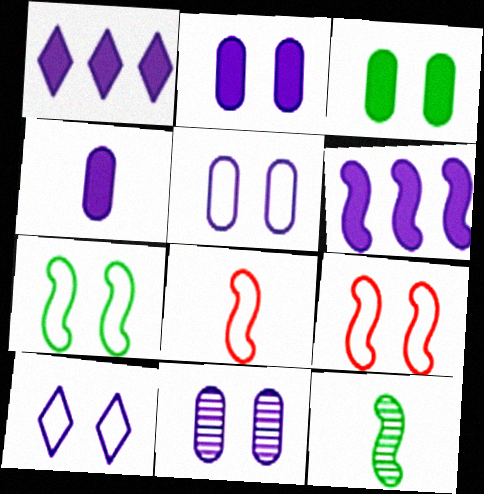[[2, 5, 11], 
[6, 9, 12]]